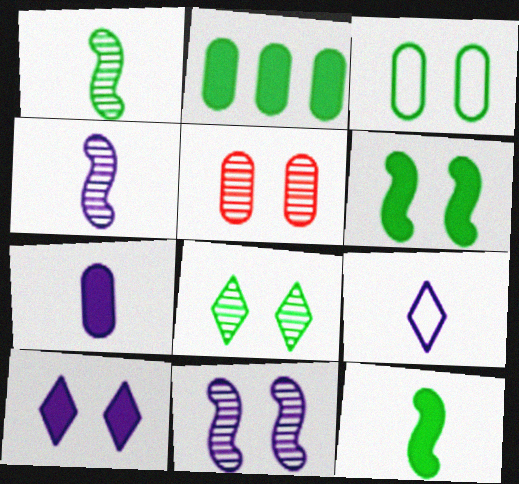[[3, 6, 8], 
[4, 7, 9], 
[5, 8, 11]]